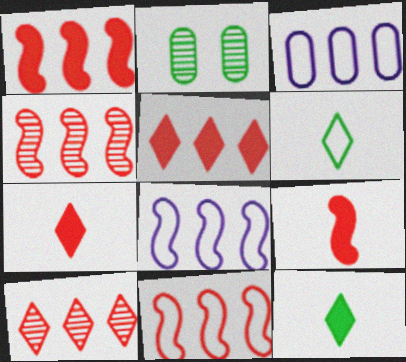[[1, 4, 11], 
[2, 7, 8]]